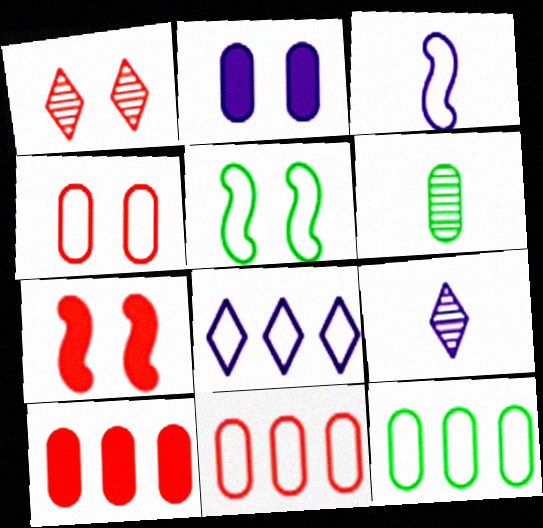[[1, 2, 5], 
[1, 4, 7], 
[2, 6, 11], 
[5, 9, 10], 
[6, 7, 8], 
[7, 9, 12]]